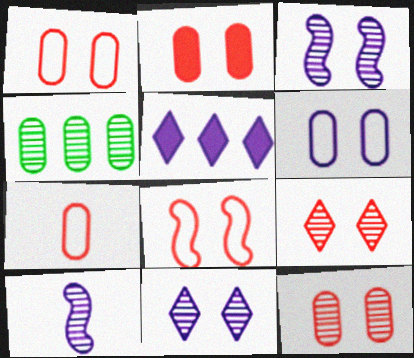[[1, 2, 12], 
[2, 8, 9], 
[4, 9, 10], 
[5, 6, 10]]